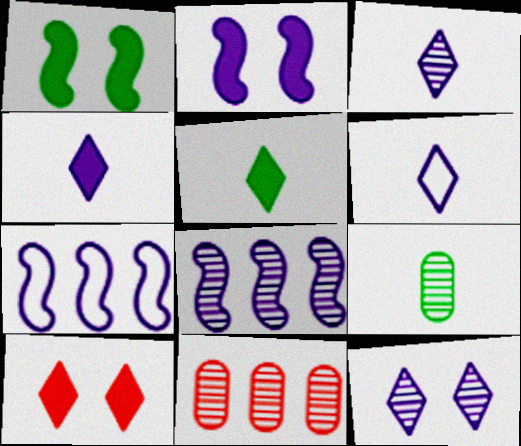[[1, 6, 11], 
[3, 4, 6], 
[7, 9, 10]]